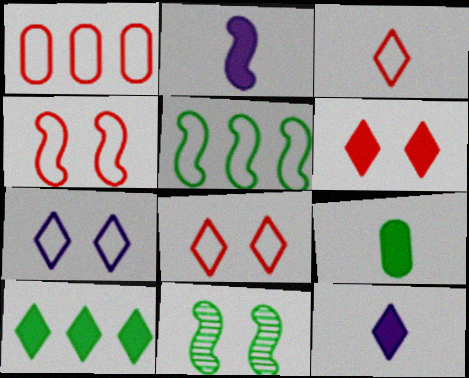[[1, 3, 4], 
[1, 11, 12], 
[6, 10, 12]]